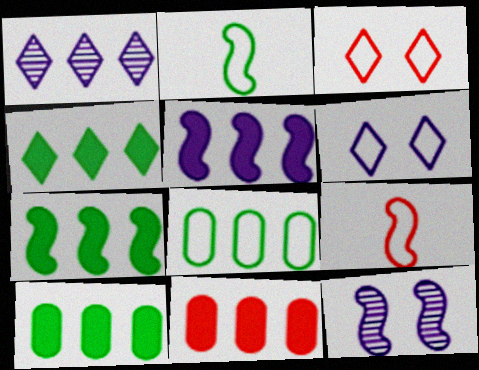[[4, 5, 11], 
[4, 7, 10], 
[6, 8, 9], 
[7, 9, 12]]